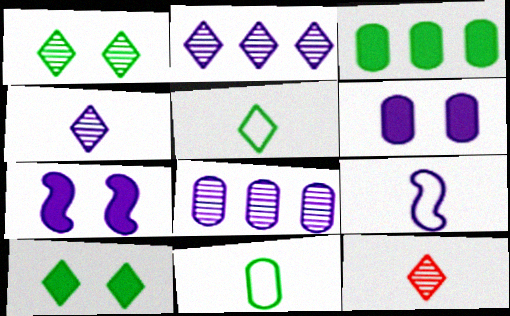[[1, 2, 12], 
[2, 6, 9]]